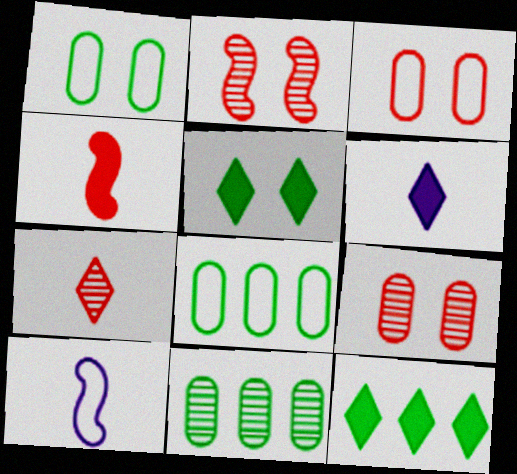[[2, 6, 8], 
[9, 10, 12]]